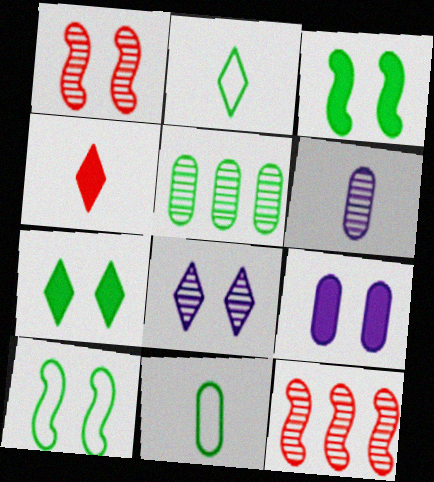[[2, 3, 5], 
[2, 9, 12]]